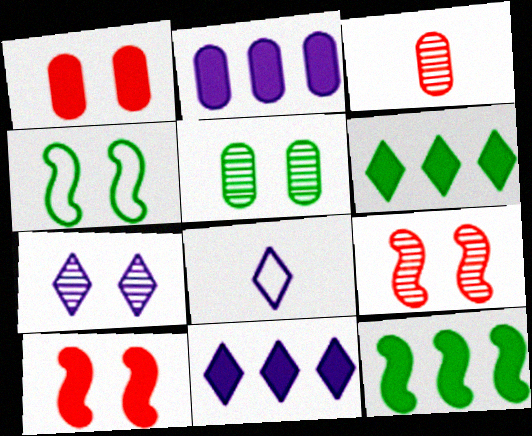[[1, 4, 7], 
[3, 4, 11], 
[5, 7, 9], 
[7, 8, 11]]